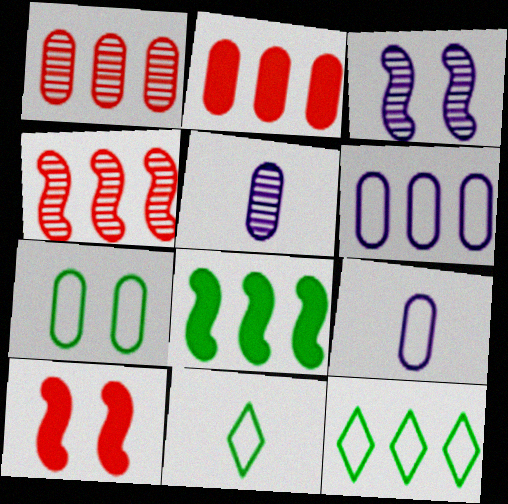[[2, 3, 11], 
[2, 5, 7], 
[5, 10, 12]]